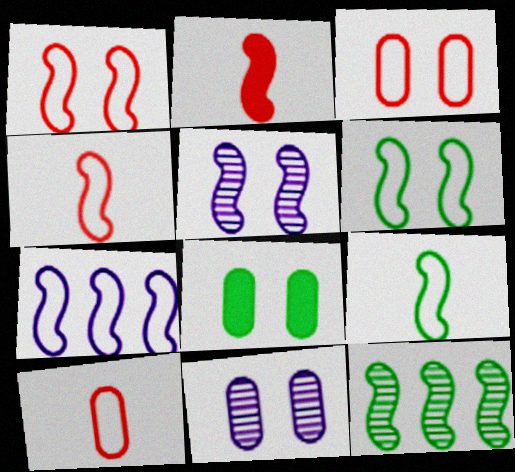[[1, 7, 9], 
[3, 8, 11], 
[4, 6, 7]]